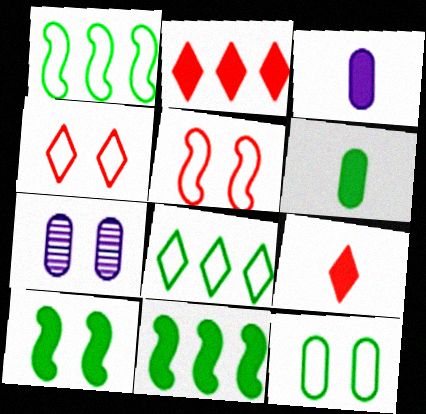[[1, 7, 9], 
[2, 3, 10], 
[4, 7, 10]]